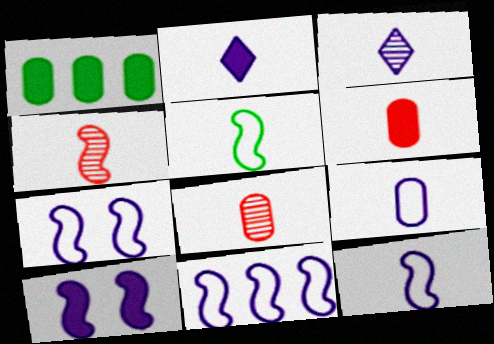[[2, 5, 8], 
[3, 5, 6], 
[7, 11, 12]]